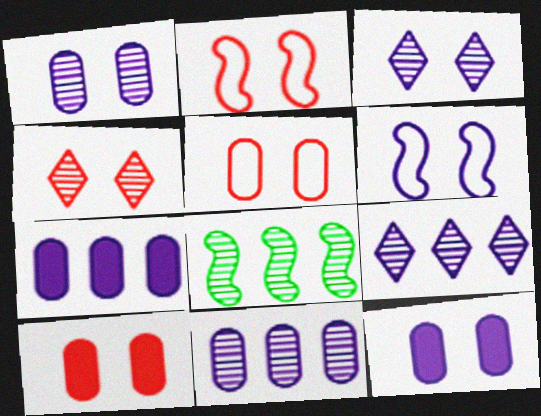[[2, 4, 10], 
[3, 6, 12]]